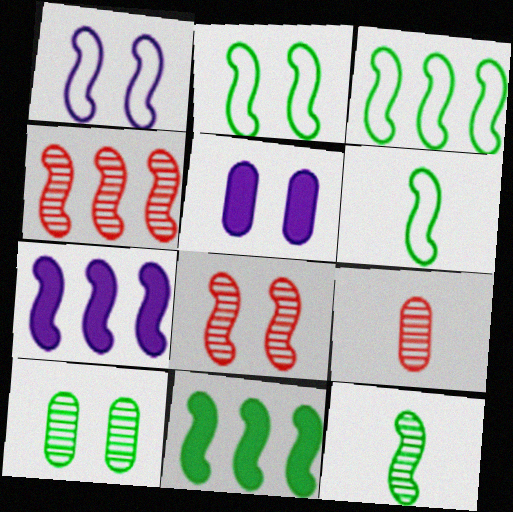[[2, 3, 6], 
[2, 11, 12], 
[3, 4, 7], 
[6, 7, 8]]